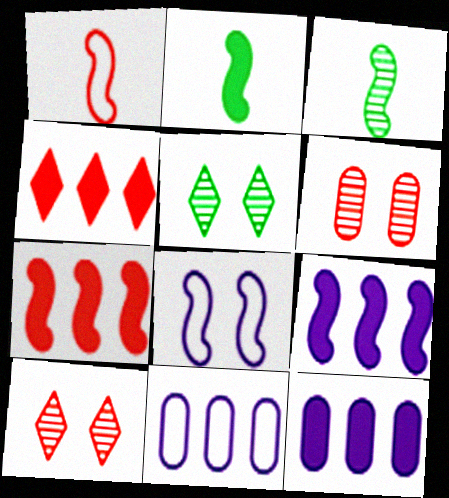[[1, 4, 6], 
[1, 5, 12], 
[2, 10, 11], 
[3, 7, 8]]